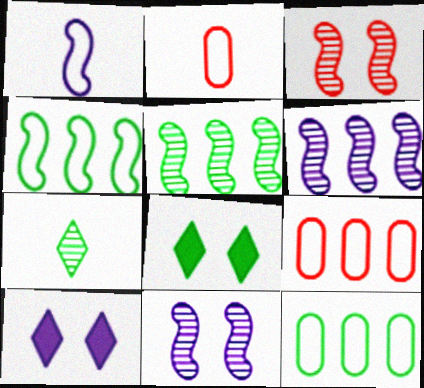[[2, 5, 10], 
[2, 6, 8]]